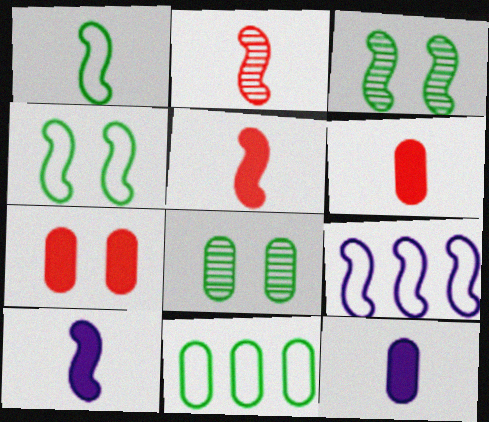[[1, 2, 10], 
[3, 5, 9]]